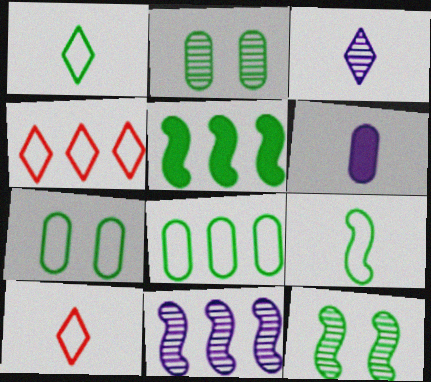[[1, 2, 5], 
[4, 6, 12], 
[5, 9, 12]]